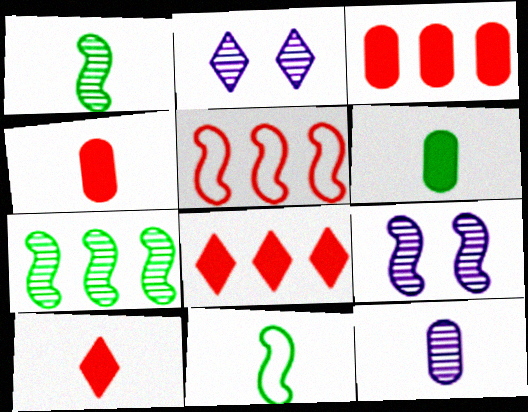[[2, 3, 11], 
[2, 5, 6], 
[10, 11, 12]]